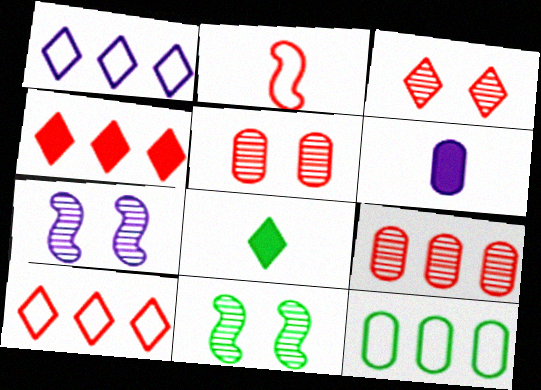[[1, 3, 8], 
[1, 6, 7], 
[2, 4, 5], 
[5, 6, 12], 
[6, 10, 11], 
[8, 11, 12]]